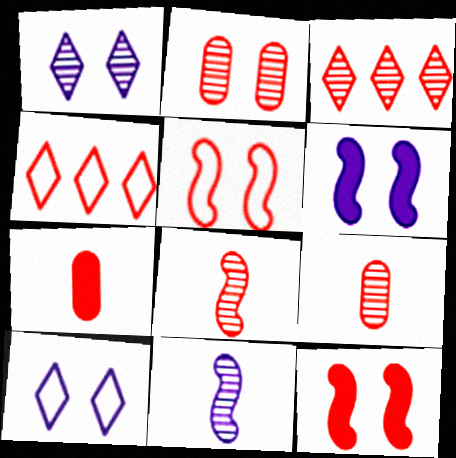[[2, 3, 8], 
[3, 5, 7], 
[4, 9, 12]]